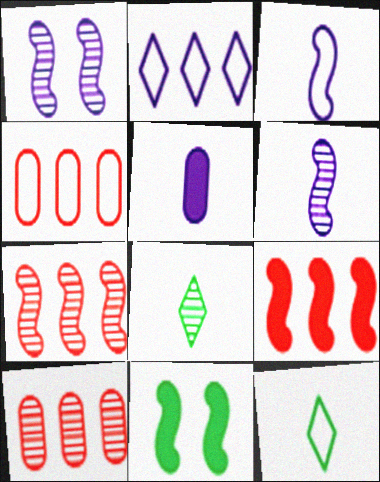[[1, 2, 5], 
[1, 8, 10], 
[3, 7, 11]]